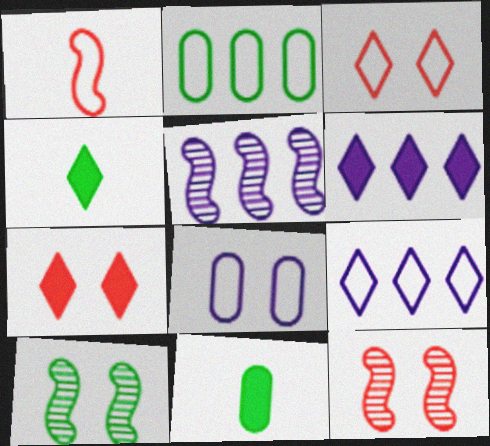[[2, 4, 10], 
[3, 5, 11], 
[4, 6, 7], 
[7, 8, 10], 
[9, 11, 12]]